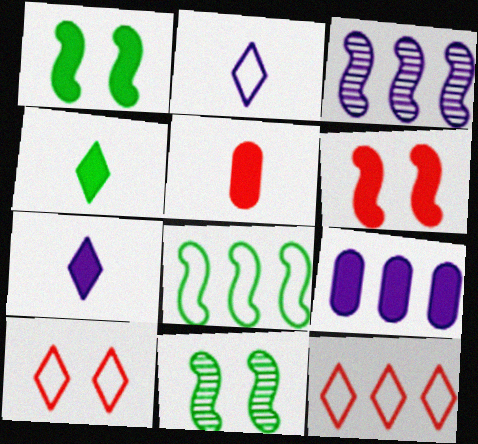[[4, 6, 9]]